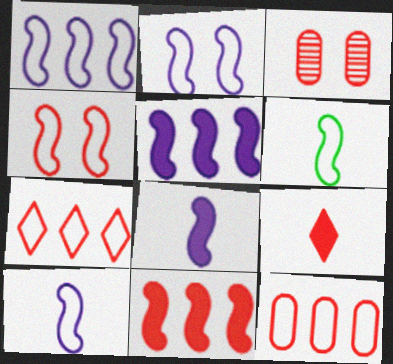[[1, 2, 10], 
[1, 4, 6]]